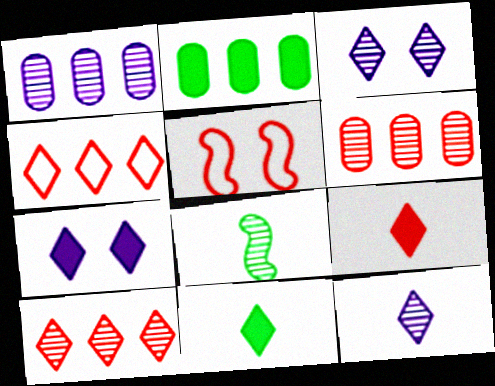[[1, 5, 11], 
[2, 5, 12], 
[3, 4, 11], 
[3, 6, 8], 
[5, 6, 9]]